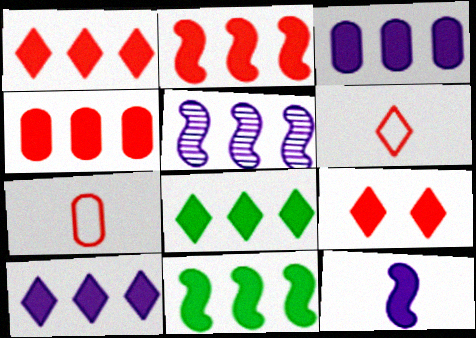[[1, 2, 4], 
[1, 3, 11], 
[1, 8, 10], 
[2, 3, 8], 
[4, 10, 11]]